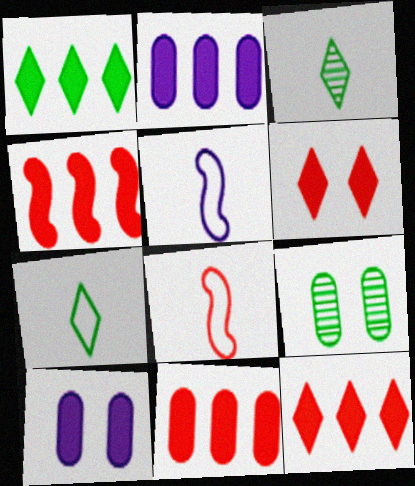[[1, 2, 4], 
[4, 11, 12], 
[5, 9, 12]]